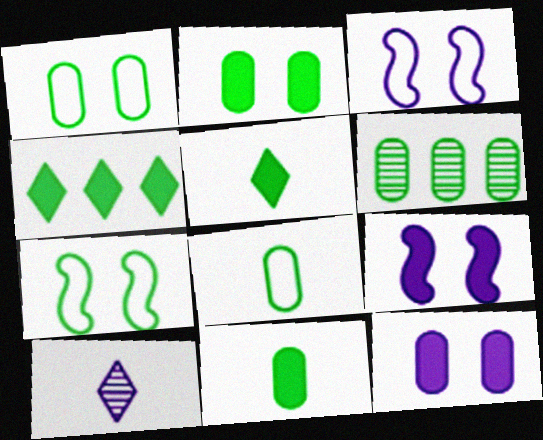[[1, 6, 11], 
[2, 6, 8], 
[5, 6, 7]]